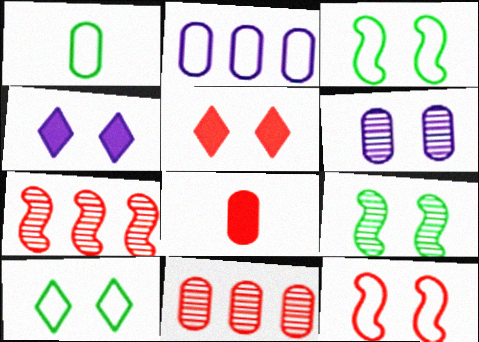[[1, 4, 7], 
[3, 5, 6]]